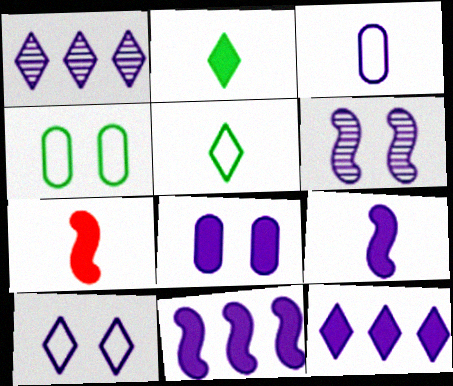[[1, 4, 7], 
[3, 6, 12], 
[6, 8, 10], 
[8, 9, 12]]